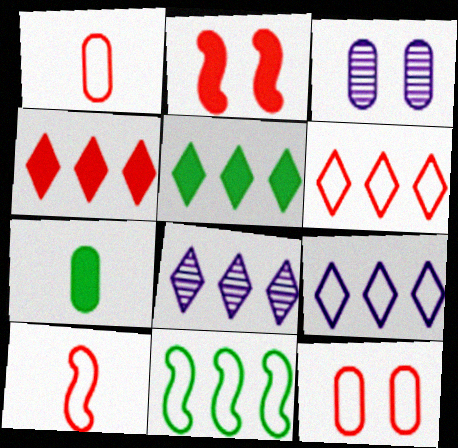[[3, 5, 10], 
[5, 6, 8], 
[6, 10, 12]]